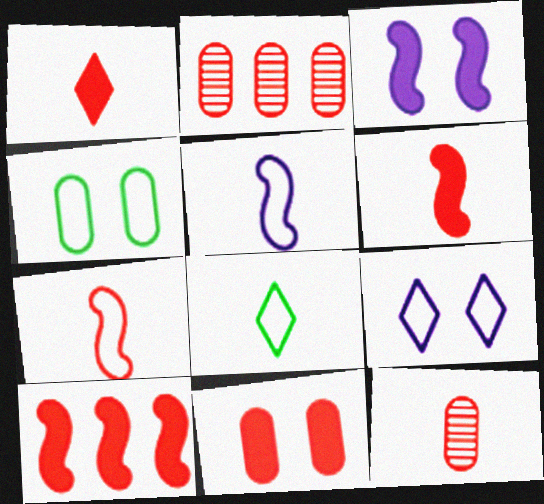[[1, 7, 12], 
[1, 10, 11], 
[2, 3, 8]]